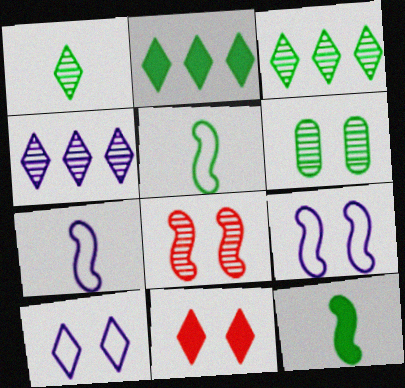[[2, 5, 6], 
[6, 9, 11]]